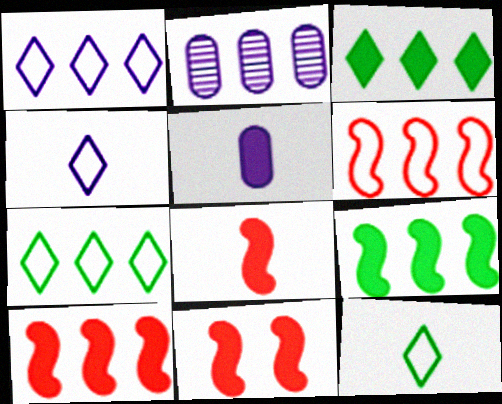[[2, 3, 6], 
[2, 7, 10], 
[2, 11, 12], 
[3, 5, 11], 
[8, 10, 11]]